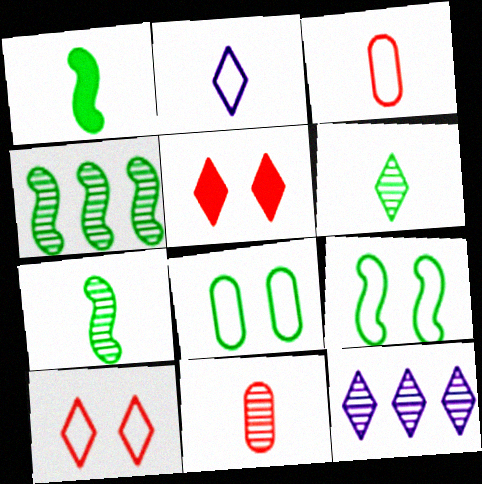[[1, 2, 11], 
[1, 4, 9]]